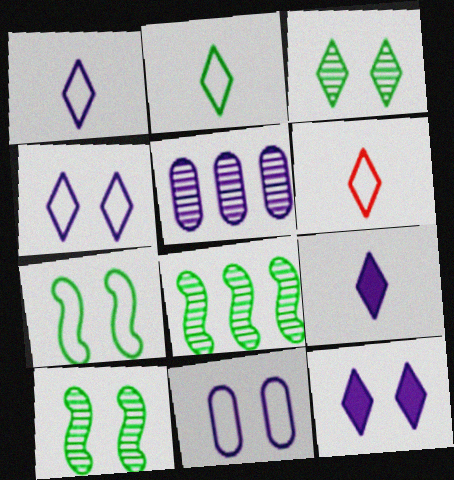[[1, 2, 6]]